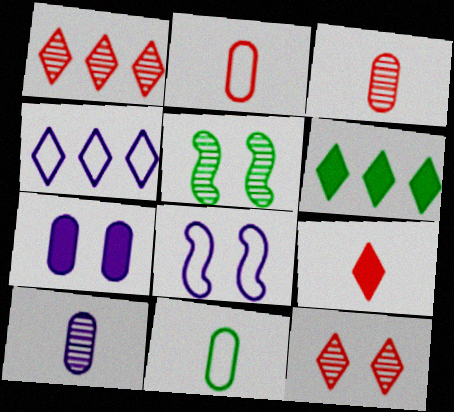[[1, 4, 6], 
[1, 5, 10], 
[3, 6, 8], 
[5, 6, 11]]